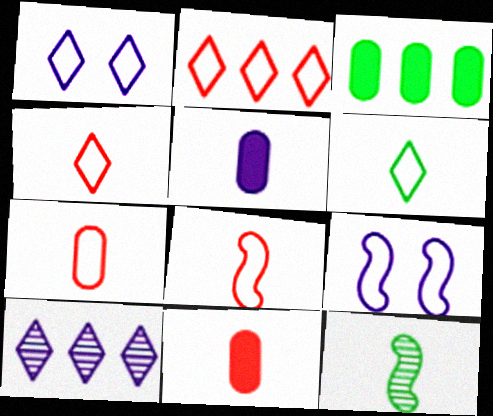[[1, 2, 6], 
[4, 5, 12], 
[4, 7, 8], 
[5, 9, 10]]